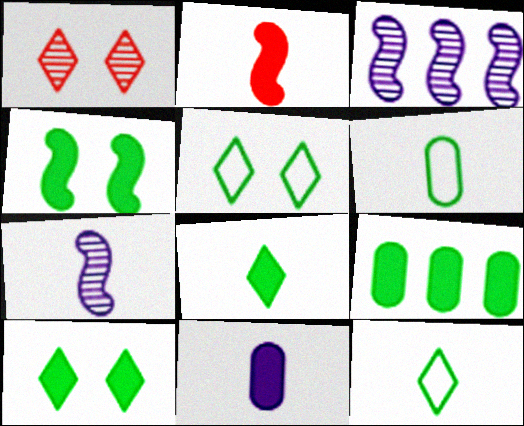[[2, 8, 11], 
[4, 8, 9]]